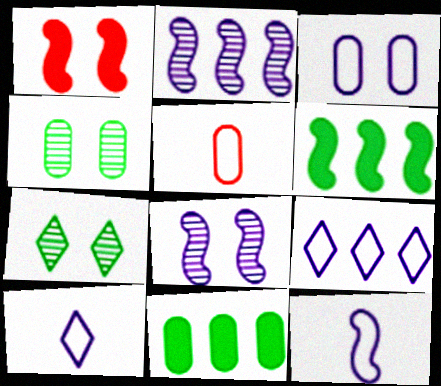[[1, 3, 7], 
[3, 9, 12]]